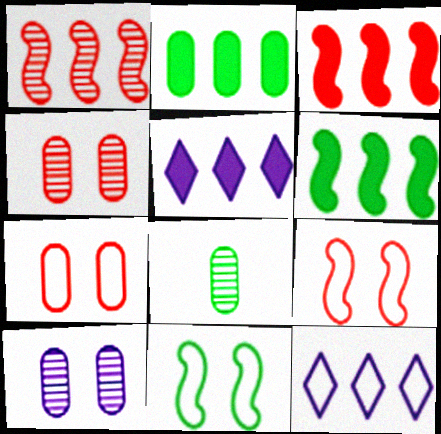[[1, 2, 12], 
[2, 3, 5], 
[5, 8, 9]]